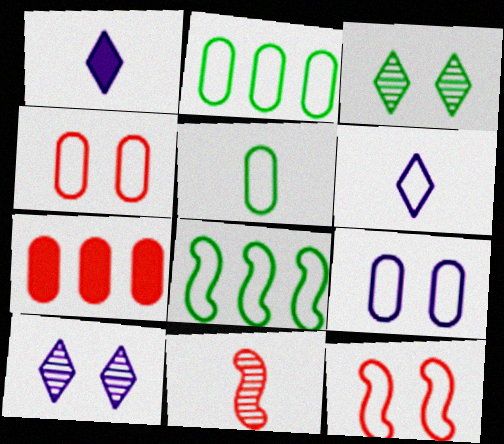[[1, 5, 11], 
[2, 6, 12], 
[4, 6, 8]]